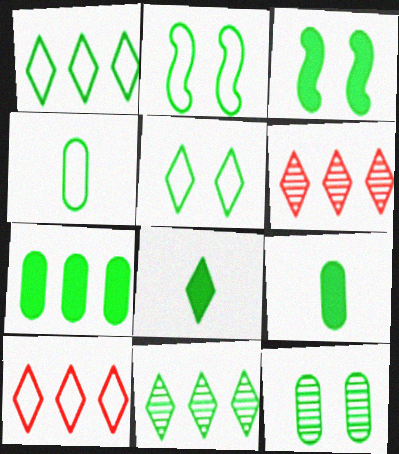[[1, 2, 4], 
[2, 9, 11], 
[3, 4, 11], 
[3, 5, 12], 
[3, 7, 8], 
[4, 7, 12], 
[5, 8, 11]]